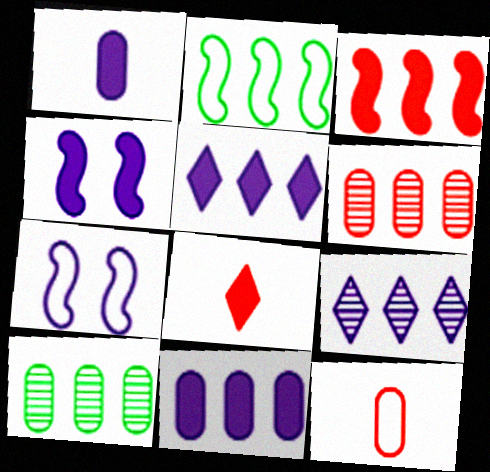[[1, 4, 5], 
[1, 7, 9], 
[2, 5, 6], 
[7, 8, 10]]